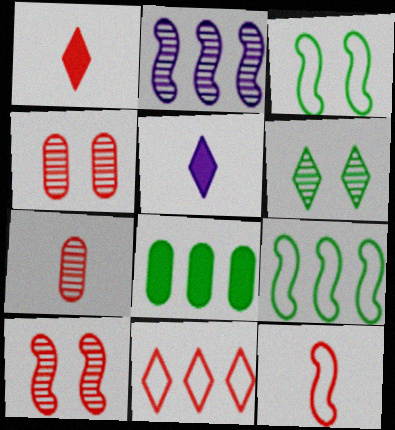[[1, 7, 12], 
[2, 6, 7], 
[2, 8, 11], 
[4, 5, 9], 
[5, 6, 11]]